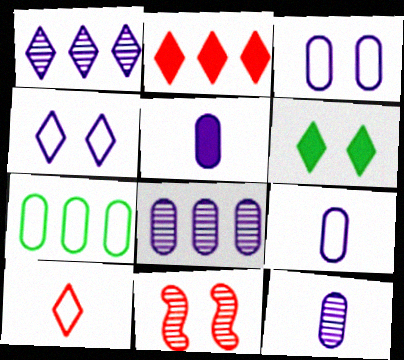[[1, 6, 10], 
[3, 5, 8], 
[3, 6, 11], 
[5, 9, 12]]